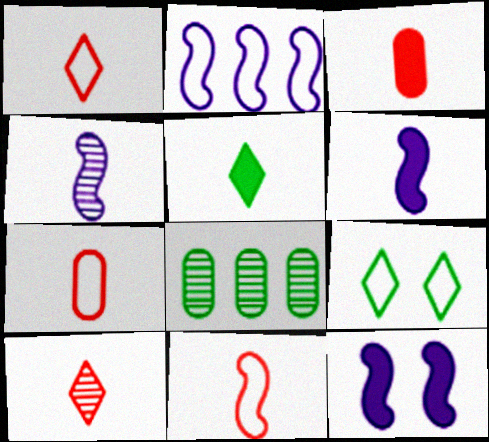[[1, 7, 11], 
[1, 8, 12], 
[2, 4, 12], 
[2, 7, 9], 
[3, 5, 6], 
[3, 10, 11], 
[4, 5, 7]]